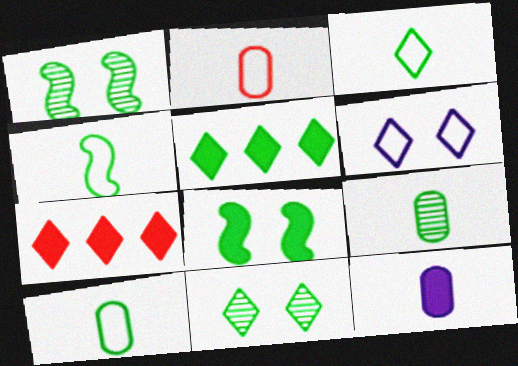[[1, 5, 10], 
[2, 9, 12], 
[3, 4, 10], 
[3, 5, 11], 
[7, 8, 12]]